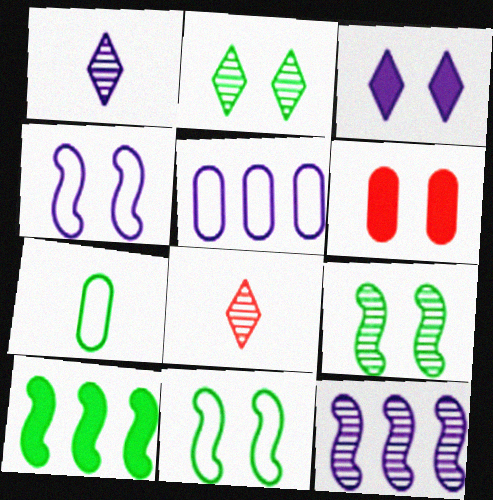[[2, 4, 6], 
[2, 7, 10]]